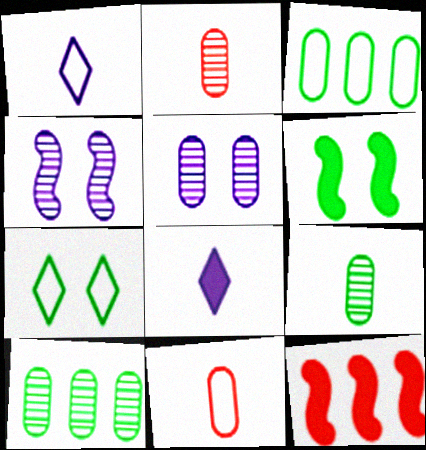[[2, 5, 10]]